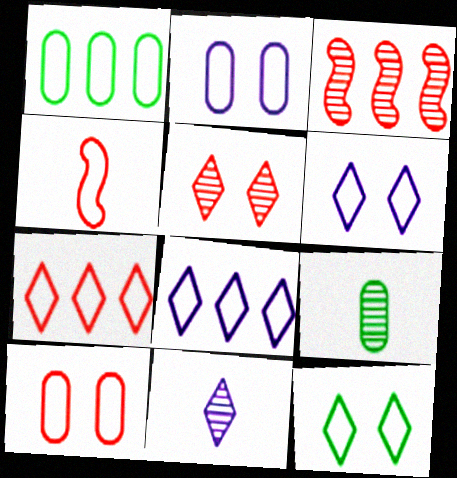[[1, 4, 6], 
[4, 7, 10]]